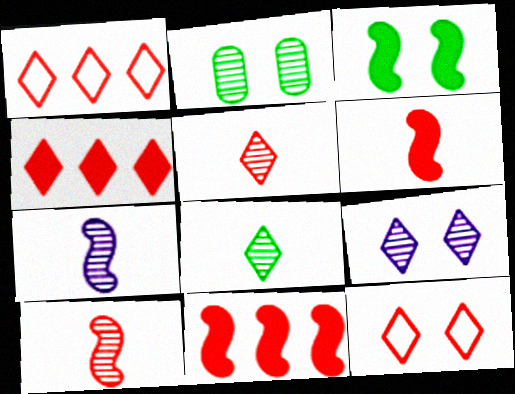[[4, 5, 12]]